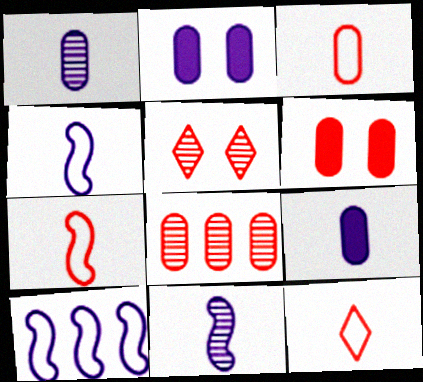[[3, 6, 8], 
[3, 7, 12]]